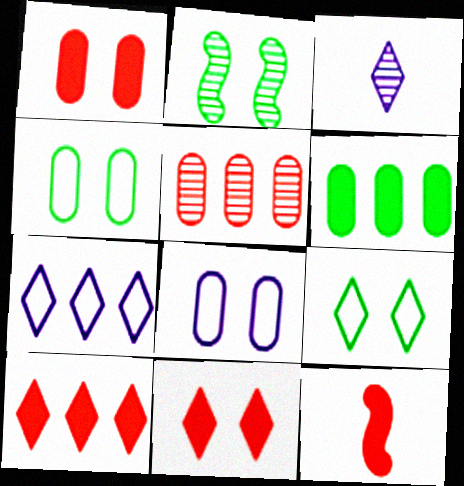[[1, 10, 12], 
[2, 3, 5], 
[2, 8, 11], 
[3, 9, 10]]